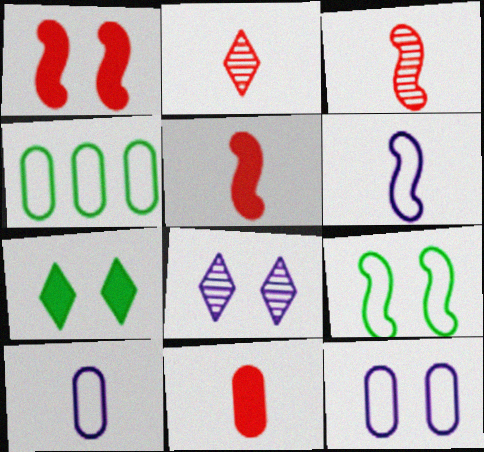[[4, 5, 8]]